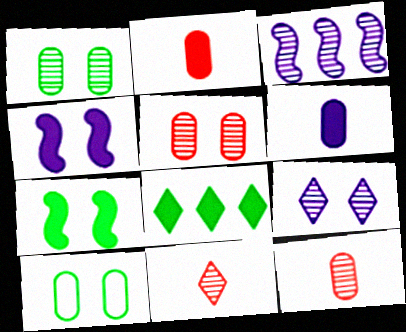[[1, 3, 11], 
[2, 4, 8]]